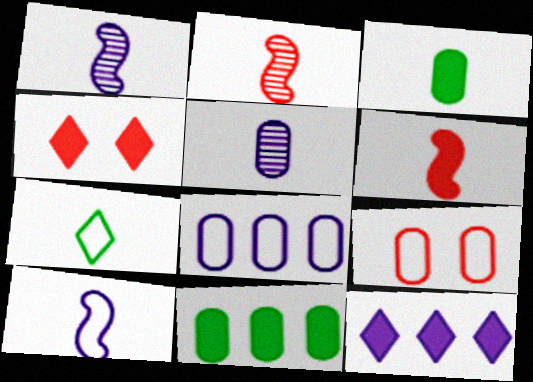[[5, 6, 7], 
[5, 9, 11]]